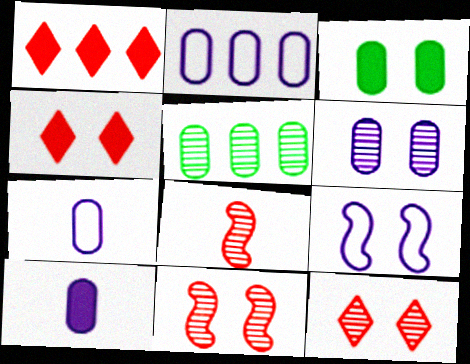[[2, 6, 10], 
[3, 9, 12]]